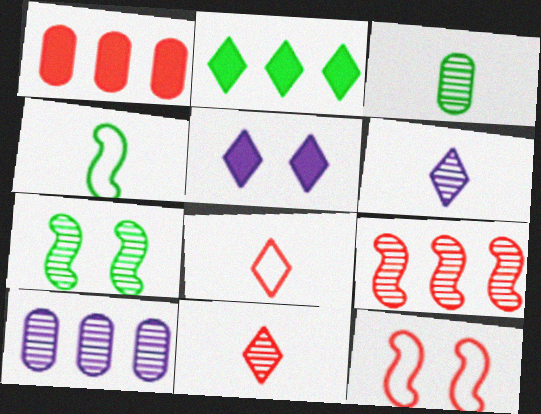[[1, 11, 12], 
[7, 10, 11]]